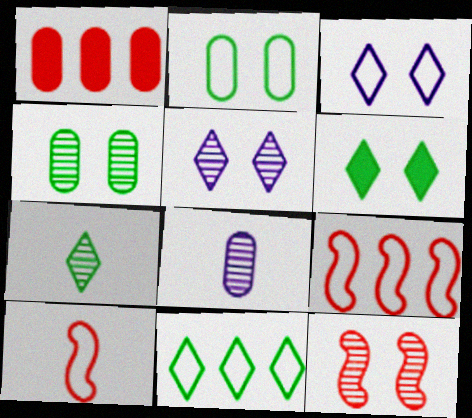[[1, 2, 8], 
[4, 5, 12], 
[6, 7, 11], 
[6, 8, 9]]